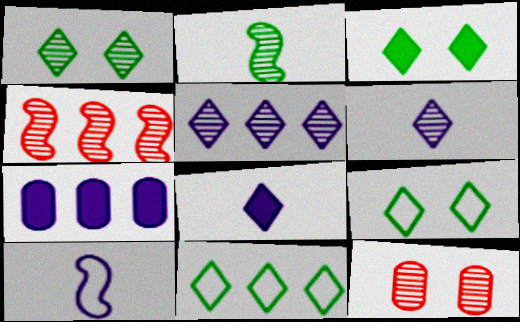[[1, 3, 9], 
[2, 5, 12], 
[4, 7, 11]]